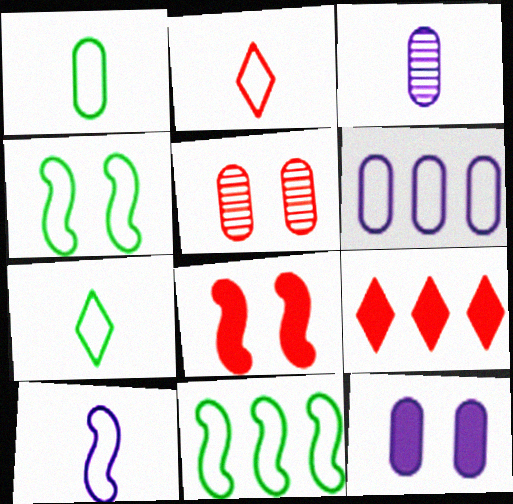[[1, 2, 10], 
[2, 4, 6], 
[3, 4, 9], 
[3, 6, 12]]